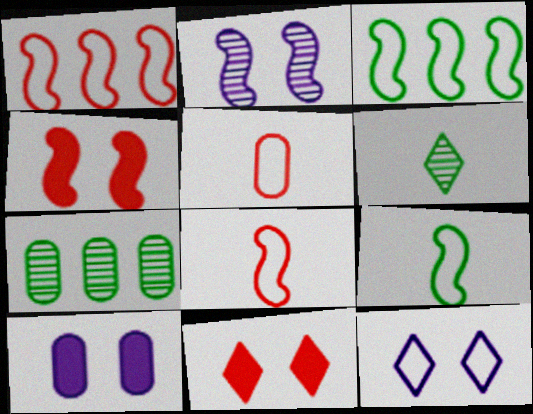[[1, 6, 10], 
[2, 10, 12], 
[3, 5, 12], 
[5, 7, 10]]